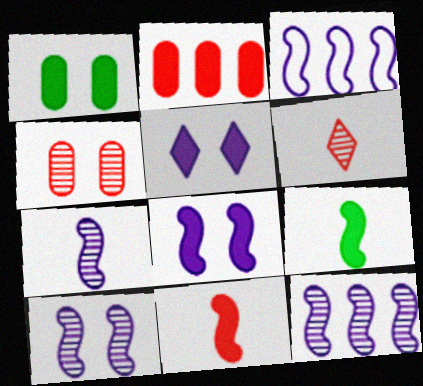[[1, 3, 6], 
[2, 5, 9], 
[3, 7, 8], 
[7, 10, 12]]